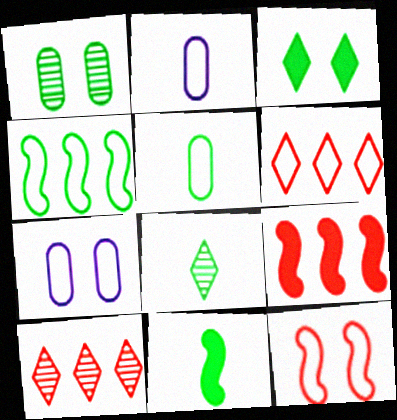[[5, 8, 11], 
[7, 8, 9], 
[7, 10, 11]]